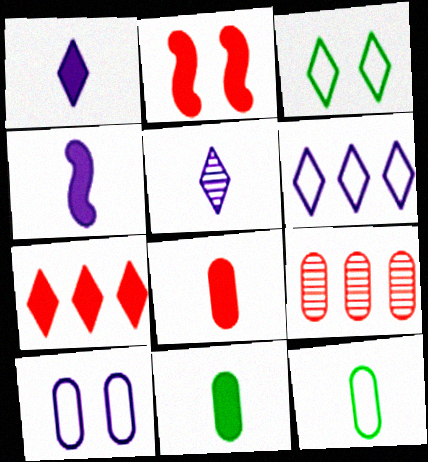[[2, 7, 8], 
[3, 4, 9], 
[3, 5, 7], 
[9, 10, 11]]